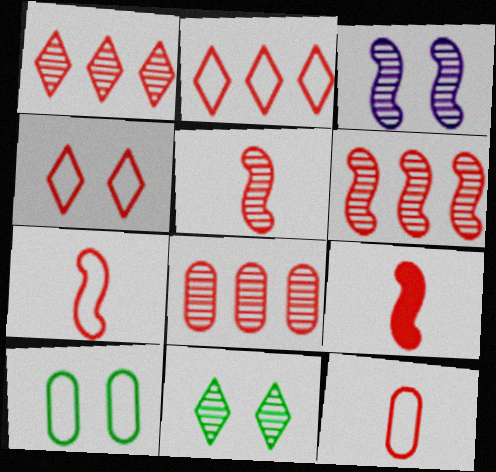[[1, 6, 8], 
[4, 8, 9], 
[5, 7, 9]]